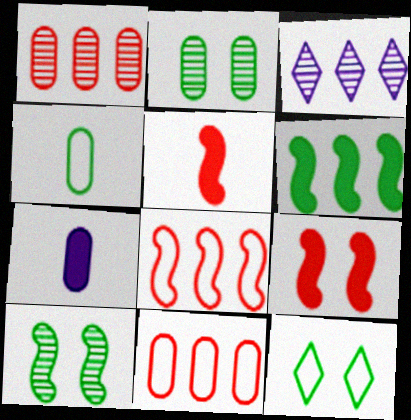[[2, 7, 11], 
[3, 4, 9], 
[3, 6, 11]]